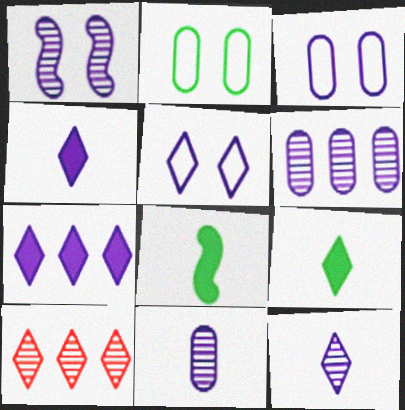[[1, 6, 12], 
[3, 8, 10], 
[5, 7, 12], 
[5, 9, 10]]